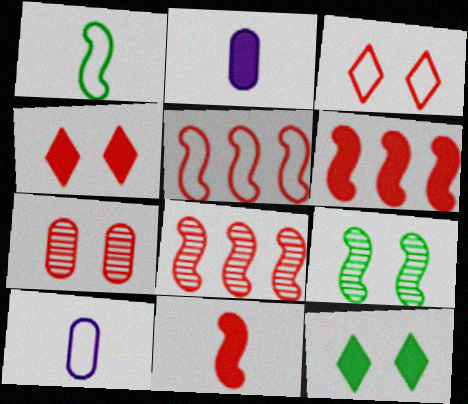[[2, 6, 12], 
[5, 6, 8], 
[8, 10, 12]]